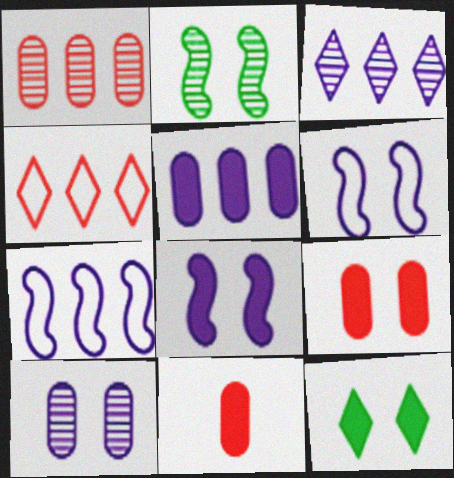[[3, 5, 7], 
[8, 9, 12]]